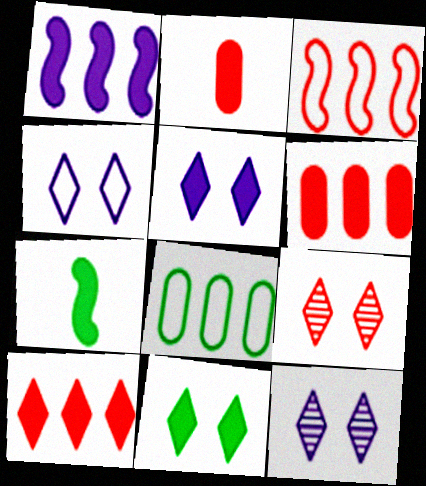[[1, 2, 11], 
[2, 3, 9], 
[4, 5, 12], 
[4, 9, 11], 
[5, 6, 7]]